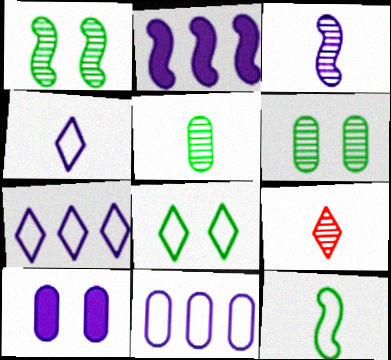[[3, 5, 9], 
[3, 7, 10]]